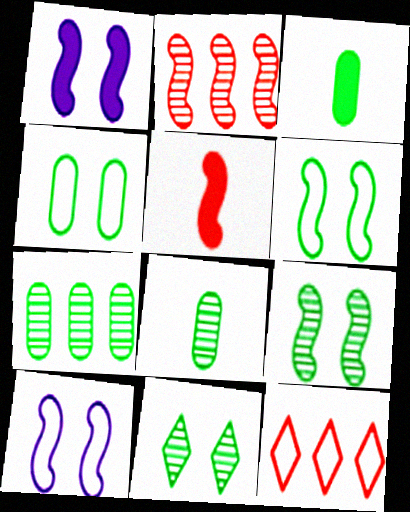[[1, 8, 12], 
[3, 4, 7]]